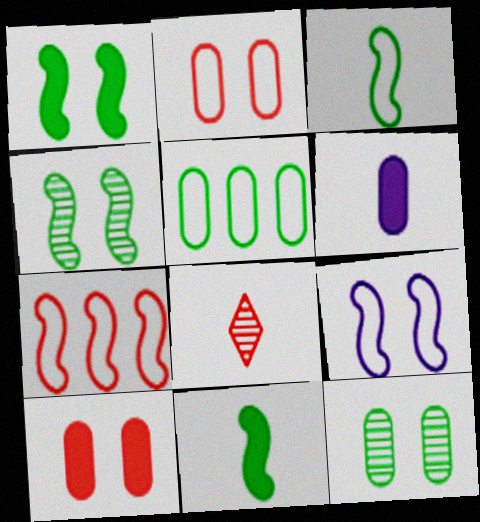[[3, 6, 8], 
[3, 7, 9], 
[7, 8, 10]]